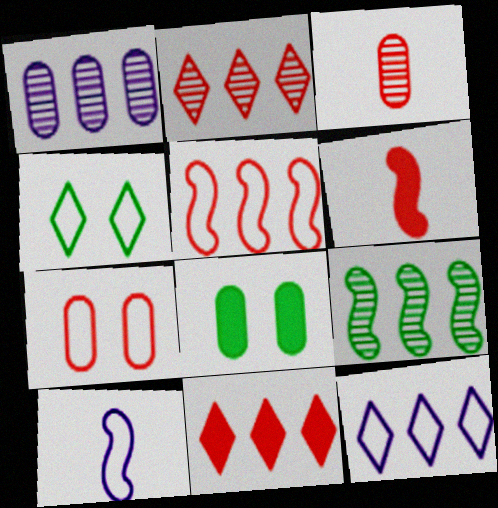[[1, 2, 9], 
[1, 4, 6], 
[2, 6, 7], 
[2, 8, 10]]